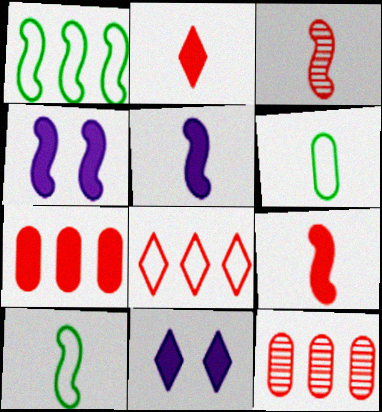[[1, 3, 4], 
[3, 5, 10], 
[10, 11, 12]]